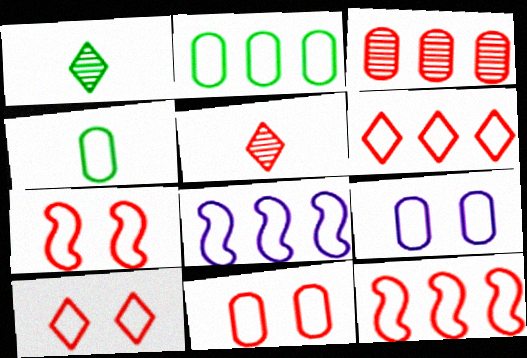[[2, 6, 8], 
[4, 8, 10], 
[7, 10, 11]]